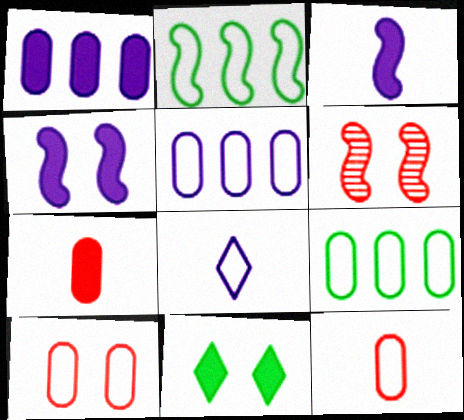[[2, 3, 6], 
[2, 8, 10]]